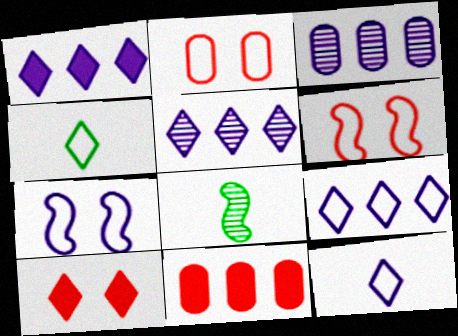[[1, 2, 8], 
[1, 5, 9], 
[4, 5, 10]]